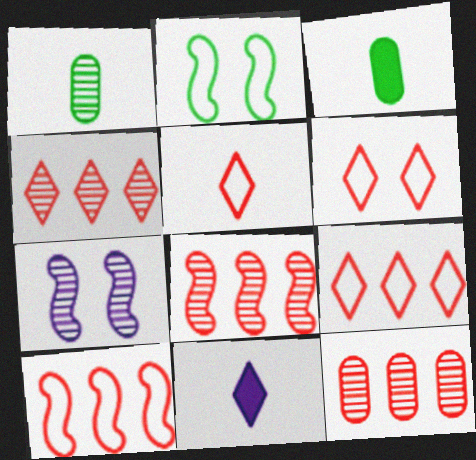[[1, 4, 7], 
[2, 11, 12], 
[3, 7, 9], 
[4, 8, 12], 
[5, 6, 9]]